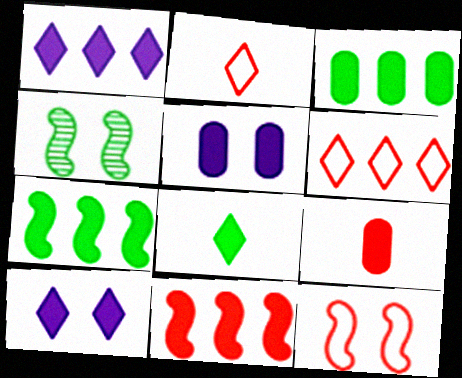[[1, 3, 11], 
[3, 5, 9], 
[5, 8, 11], 
[7, 9, 10]]